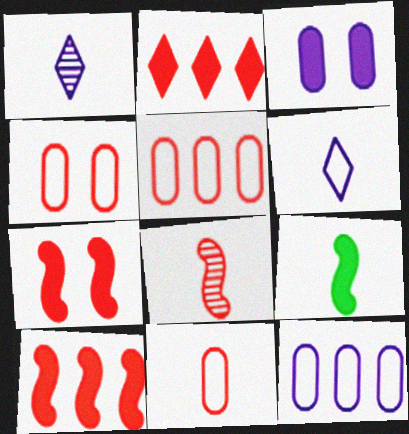[[1, 9, 11], 
[2, 3, 9], 
[2, 4, 8], 
[4, 5, 11]]